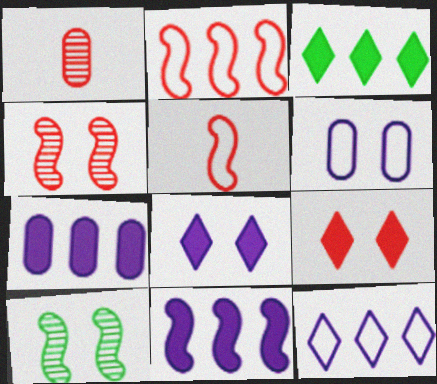[[1, 2, 9], 
[5, 10, 11], 
[6, 9, 10]]